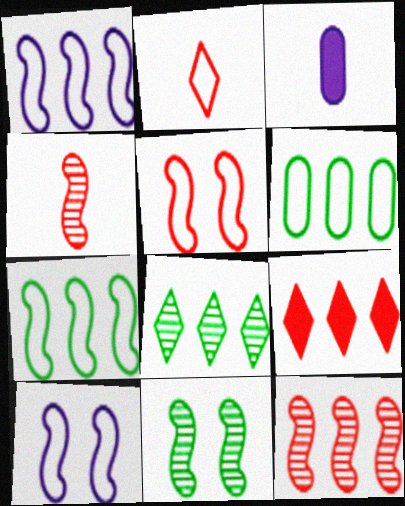[[2, 6, 10], 
[3, 5, 8]]